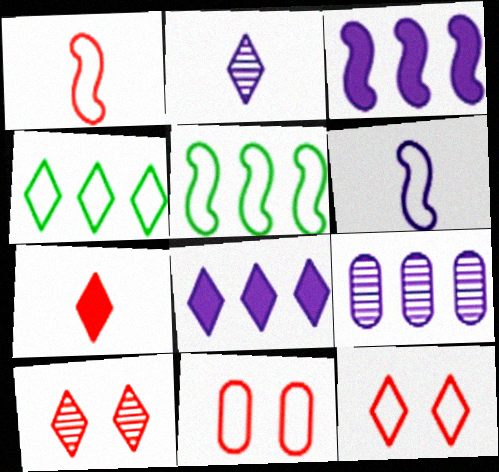[[4, 6, 11]]